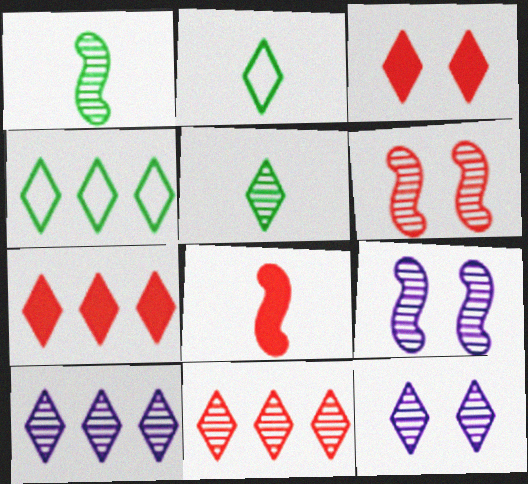[[2, 3, 10], 
[2, 7, 12], 
[4, 7, 10], 
[5, 11, 12]]